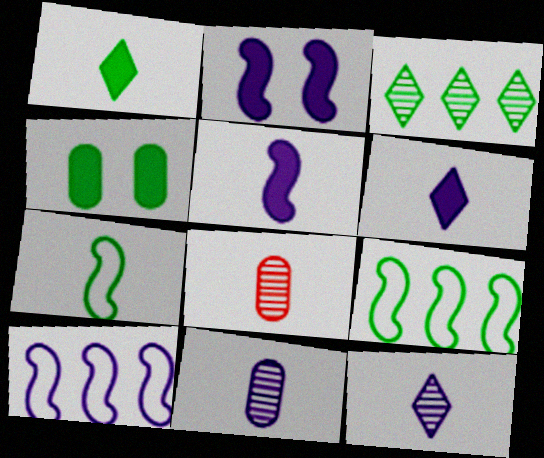[[3, 4, 7], 
[6, 7, 8]]